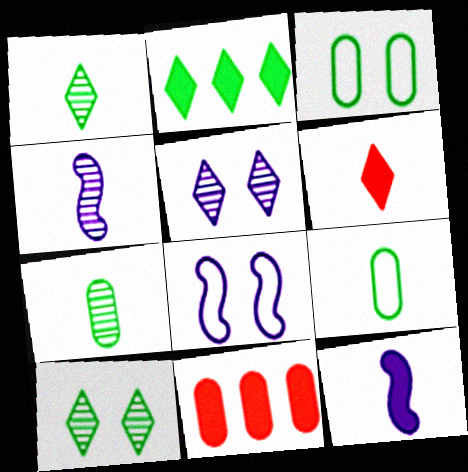[[1, 8, 11], 
[4, 6, 9]]